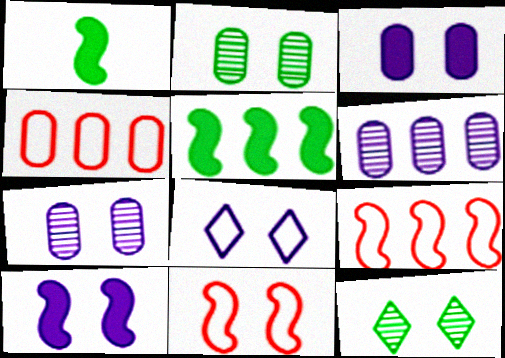[[3, 11, 12], 
[7, 8, 10]]